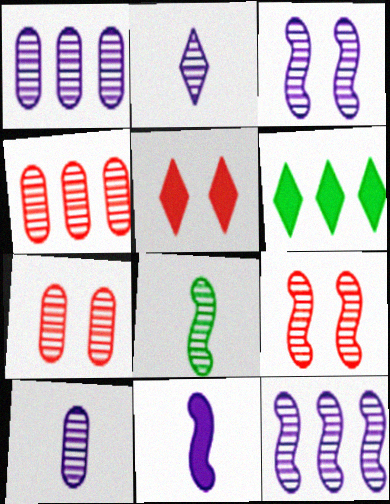[[1, 2, 3], 
[8, 9, 12]]